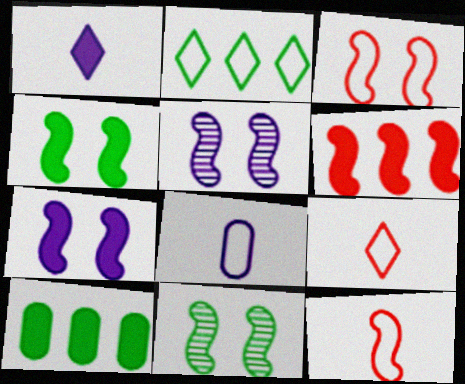[[2, 3, 8], 
[3, 4, 5], 
[3, 7, 11], 
[5, 9, 10]]